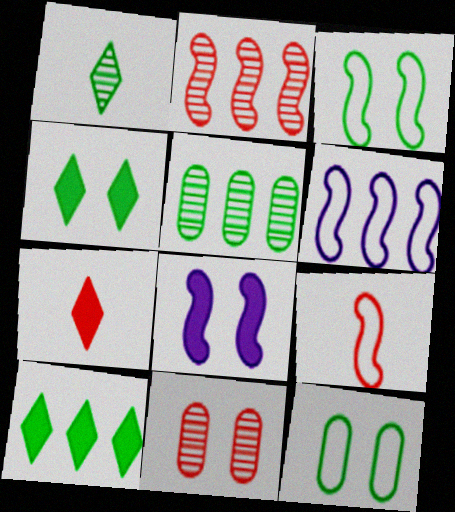[[3, 6, 9]]